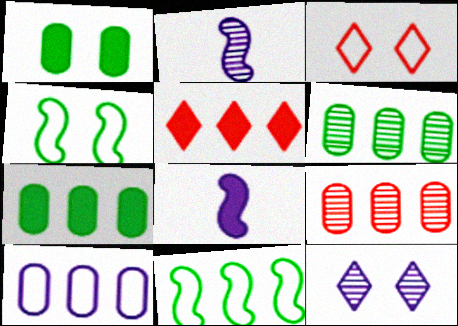[[1, 5, 8], 
[2, 3, 7], 
[3, 6, 8], 
[7, 9, 10], 
[8, 10, 12]]